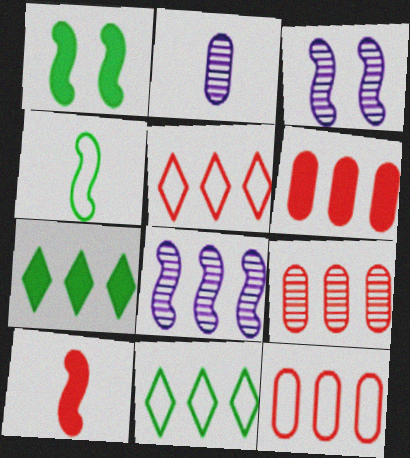[[1, 2, 5], 
[6, 8, 11], 
[6, 9, 12], 
[7, 8, 12]]